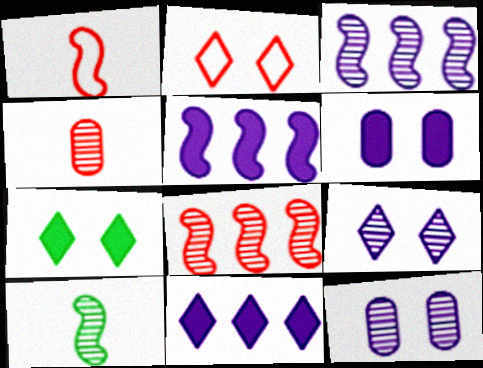[[2, 7, 9]]